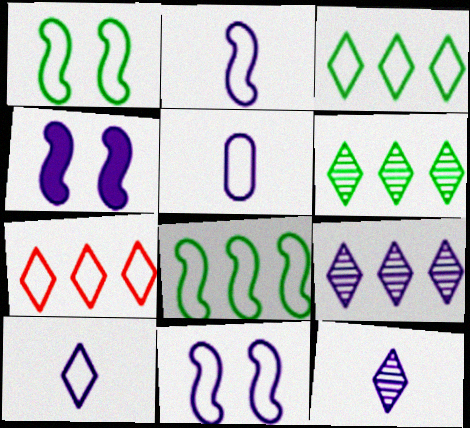[[1, 5, 7], 
[2, 5, 10], 
[4, 5, 9]]